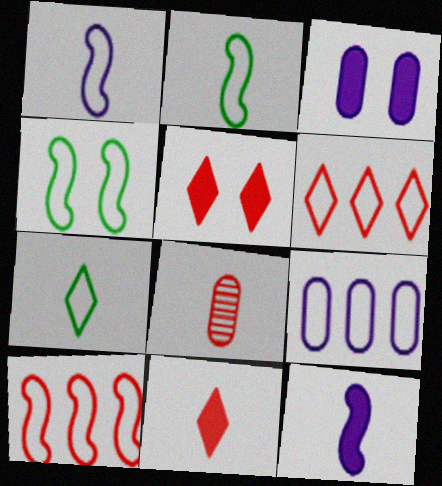[[1, 4, 10], 
[5, 8, 10], 
[7, 8, 12]]